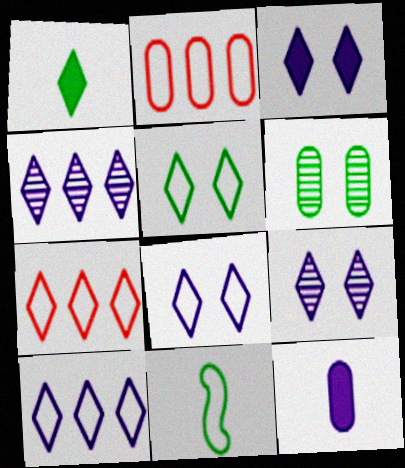[[1, 7, 9], 
[2, 6, 12], 
[2, 8, 11], 
[3, 8, 9]]